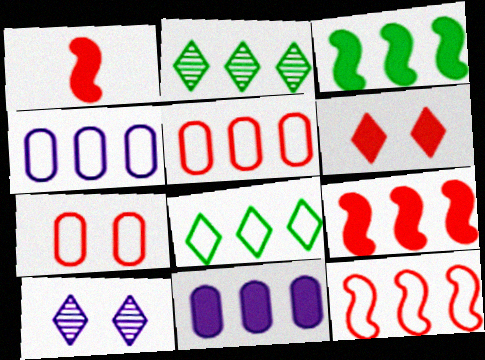[[2, 4, 9], 
[2, 11, 12], 
[4, 8, 12]]